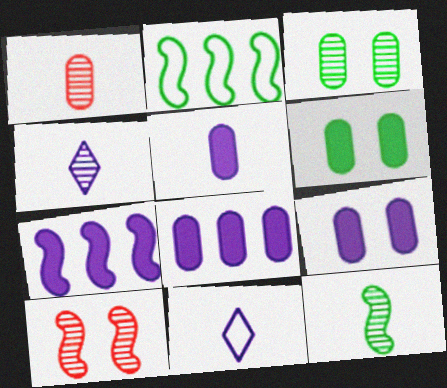[[1, 4, 12], 
[5, 8, 9]]